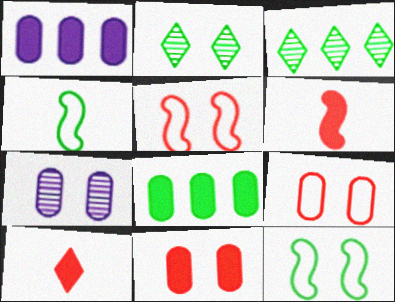[[2, 4, 8]]